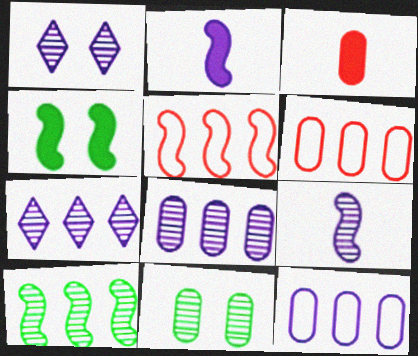[[1, 2, 12], 
[1, 8, 9], 
[3, 11, 12], 
[4, 5, 9]]